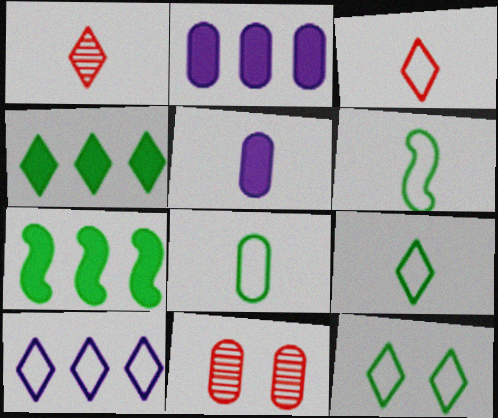[[1, 5, 6], 
[2, 8, 11], 
[3, 10, 12], 
[6, 8, 9]]